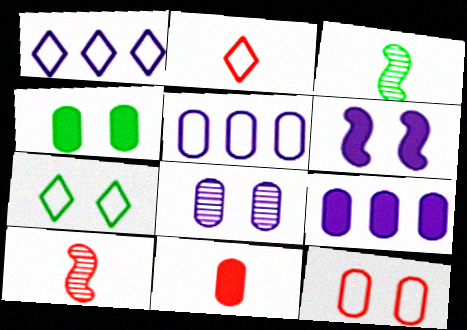[[1, 2, 7], 
[1, 4, 10], 
[2, 10, 11], 
[4, 8, 12], 
[4, 9, 11], 
[7, 9, 10]]